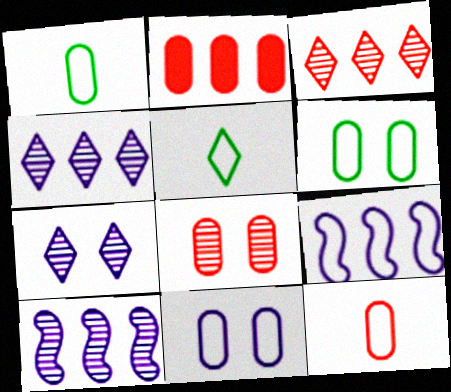[[2, 8, 12]]